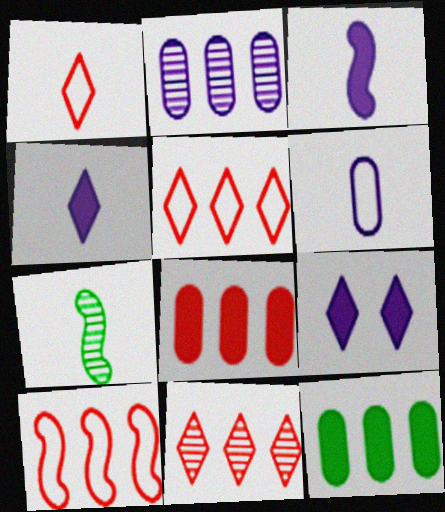[[8, 10, 11]]